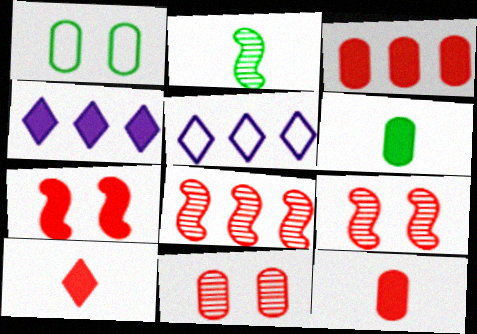[[3, 7, 10], 
[4, 6, 7], 
[5, 6, 9]]